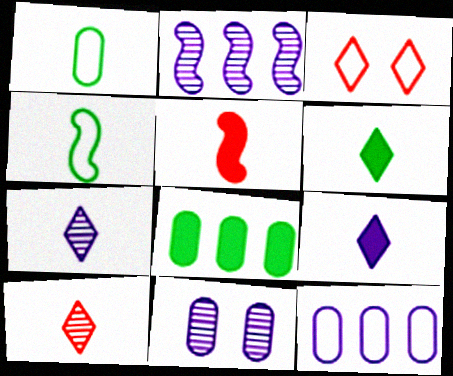[[1, 5, 7], 
[2, 7, 11], 
[3, 4, 12]]